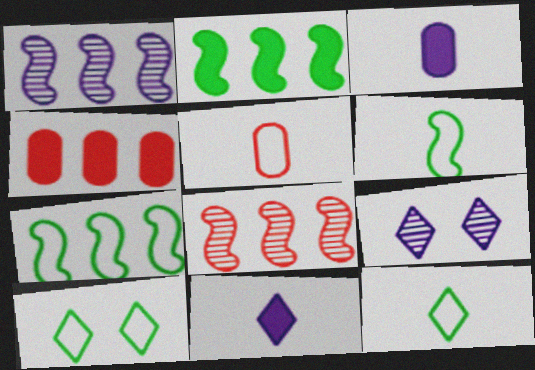[[2, 5, 9], 
[3, 8, 10], 
[4, 6, 9]]